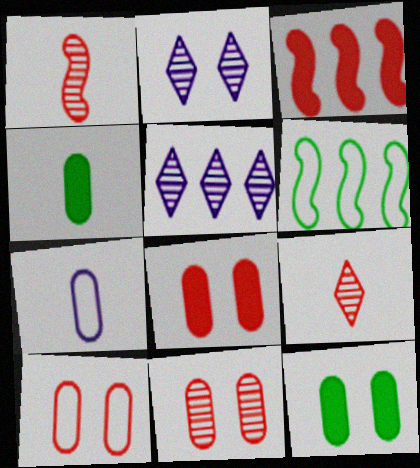[[3, 9, 10], 
[8, 10, 11]]